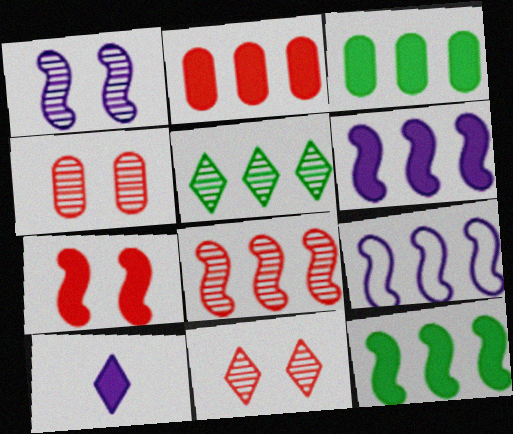[[2, 5, 9], 
[3, 7, 10], 
[8, 9, 12]]